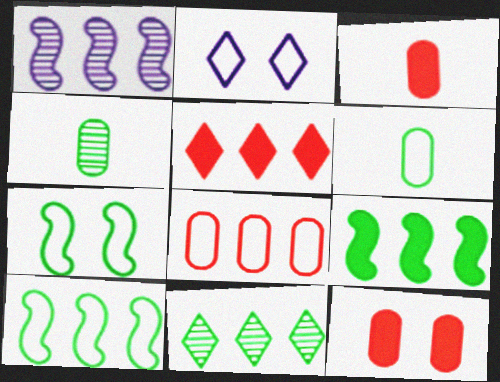[]